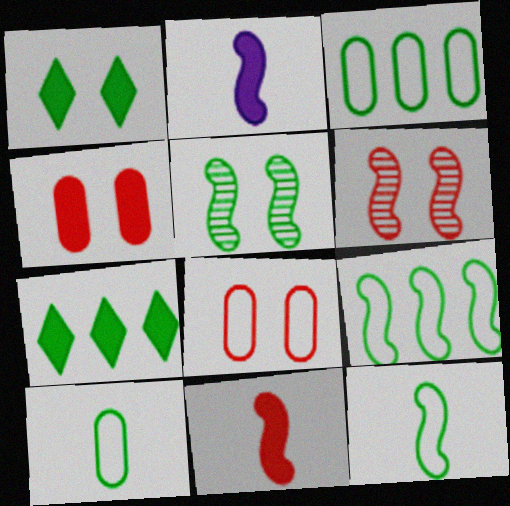[[2, 4, 7], 
[2, 6, 9], 
[5, 7, 10]]